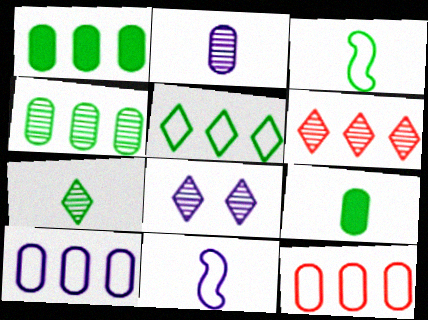[[3, 7, 9], 
[6, 7, 8]]